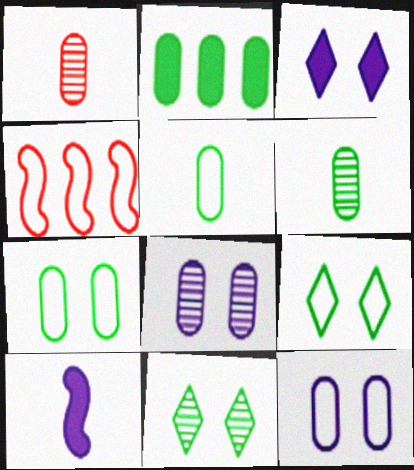[[1, 2, 12], 
[2, 6, 7], 
[3, 4, 6]]